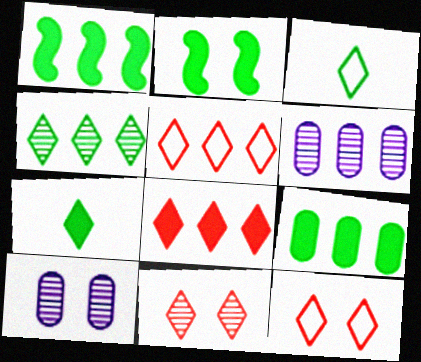[[1, 5, 6], 
[2, 7, 9], 
[2, 10, 12]]